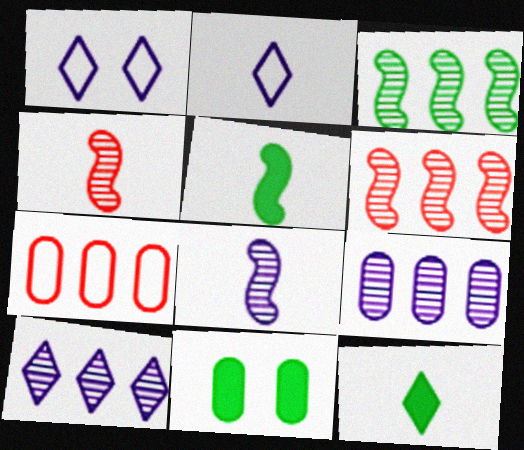[[2, 6, 11]]